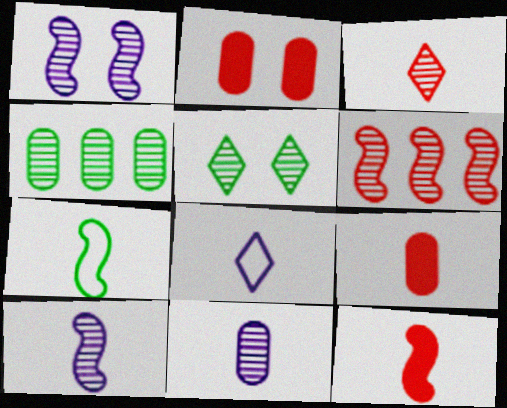[[1, 3, 4], 
[5, 6, 11], 
[7, 10, 12]]